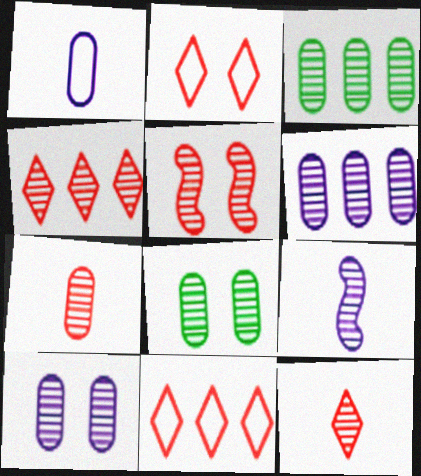[[3, 7, 10], 
[4, 5, 7], 
[4, 8, 9], 
[6, 7, 8]]